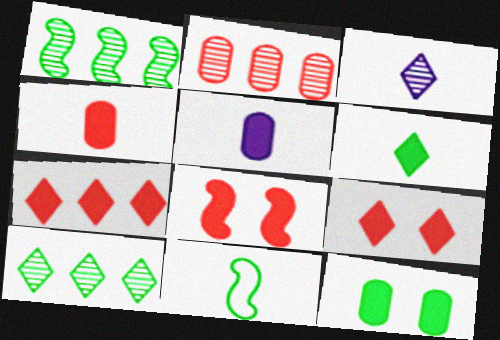[[3, 4, 11], 
[4, 7, 8], 
[10, 11, 12]]